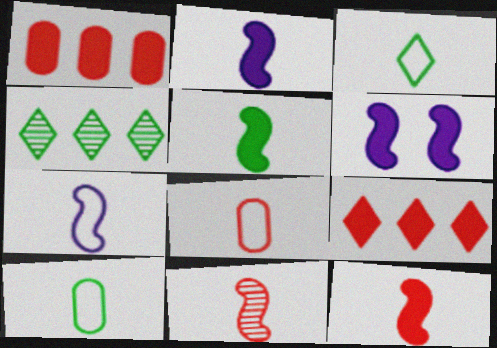[[2, 5, 12], 
[3, 7, 8], 
[4, 6, 8], 
[5, 7, 11]]